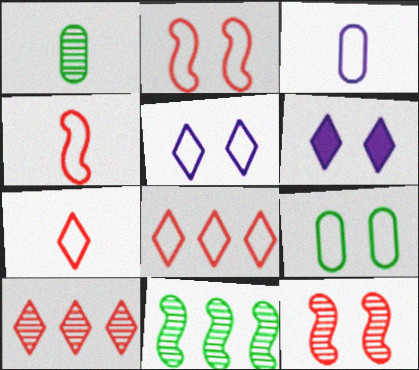[[2, 5, 9], 
[6, 9, 12]]